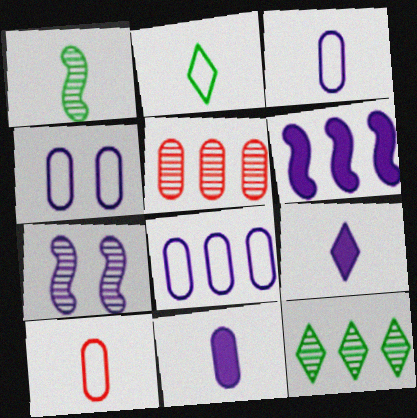[[1, 9, 10], 
[3, 4, 8], 
[7, 8, 9]]